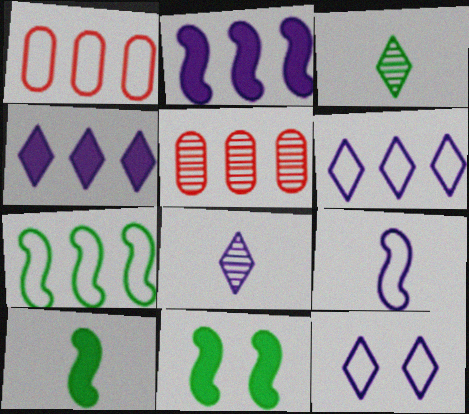[[1, 6, 7], 
[1, 8, 11], 
[4, 5, 7], 
[4, 8, 12], 
[5, 10, 12]]